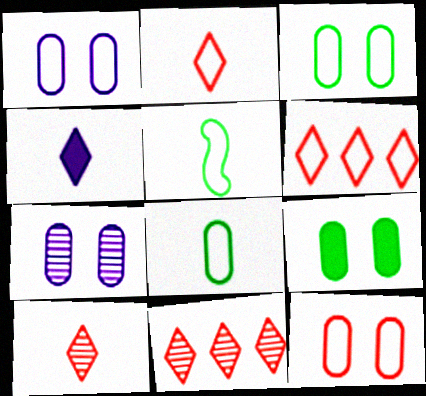[[1, 3, 12], 
[1, 5, 6], 
[7, 9, 12]]